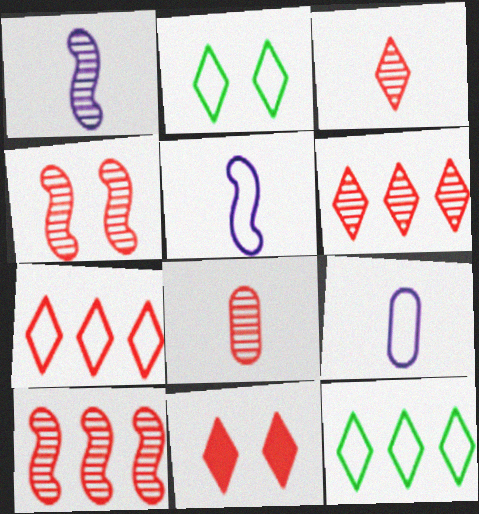[[3, 7, 11], 
[4, 6, 8]]